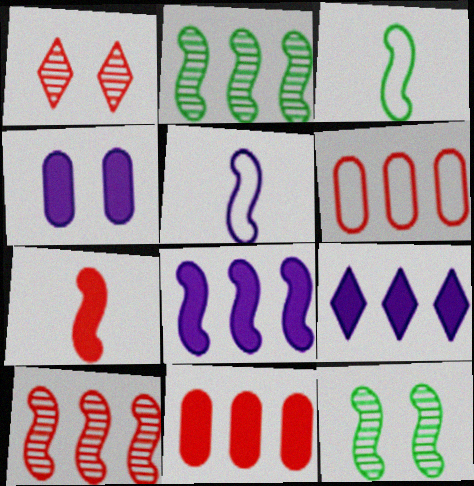[[1, 6, 7], 
[2, 6, 9]]